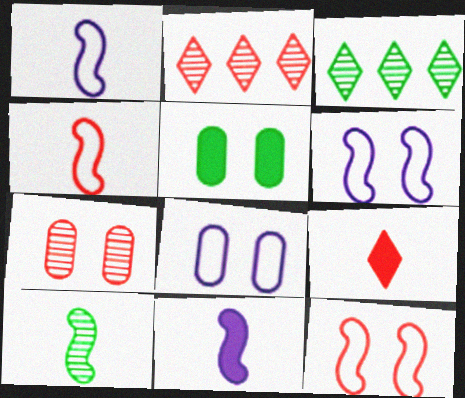[[1, 2, 5], 
[4, 10, 11], 
[5, 7, 8]]